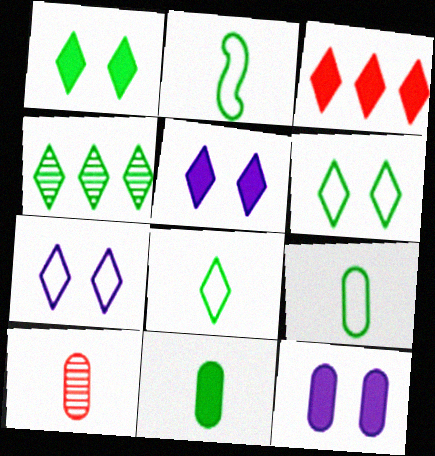[[1, 4, 8], 
[2, 8, 9]]